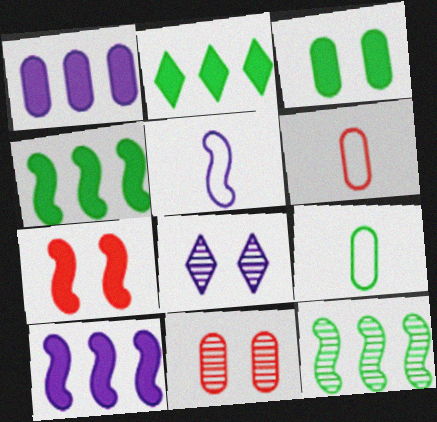[[1, 5, 8], 
[1, 9, 11], 
[2, 5, 11], 
[4, 6, 8], 
[5, 7, 12]]